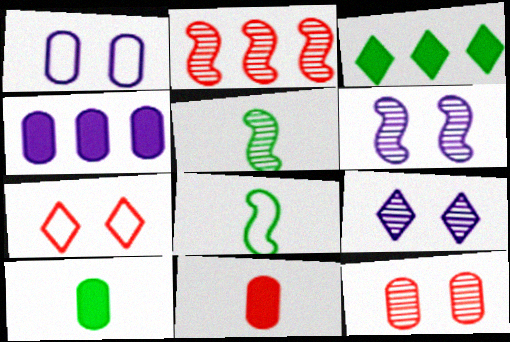[[2, 5, 6], 
[2, 7, 11], 
[4, 5, 7]]